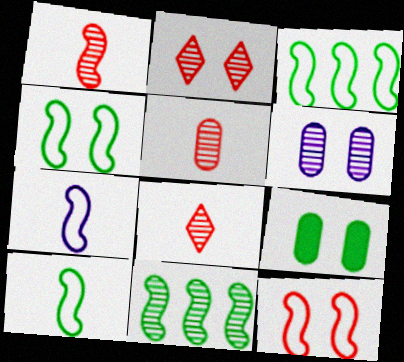[[1, 5, 8], 
[3, 4, 10], 
[3, 7, 12], 
[6, 8, 11]]